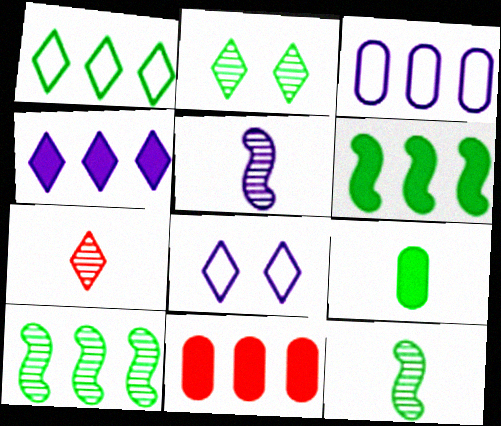[[4, 6, 11], 
[8, 11, 12]]